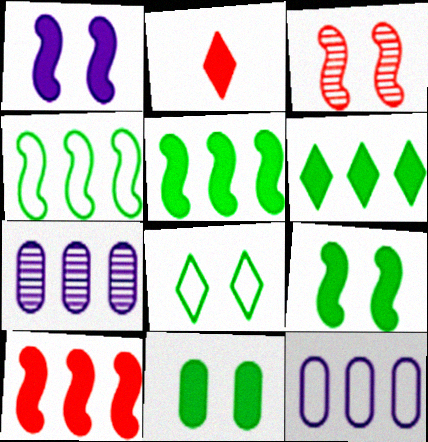[]